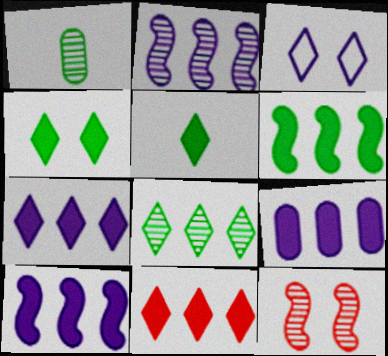[[6, 9, 11], 
[7, 9, 10]]